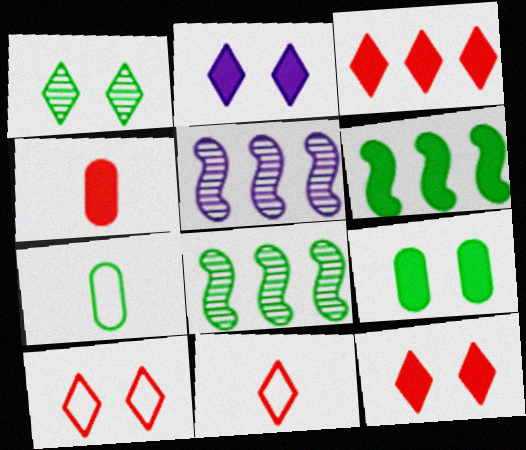[[1, 2, 10], 
[1, 6, 7], 
[2, 4, 6], 
[5, 7, 12], 
[5, 9, 11]]